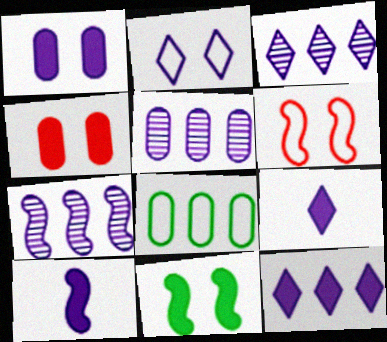[[1, 10, 12], 
[2, 3, 9], 
[2, 5, 10], 
[3, 5, 7]]